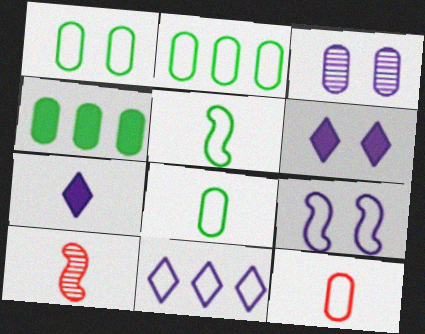[[1, 2, 8], 
[2, 6, 10], 
[3, 4, 12], 
[3, 6, 9], 
[7, 8, 10]]